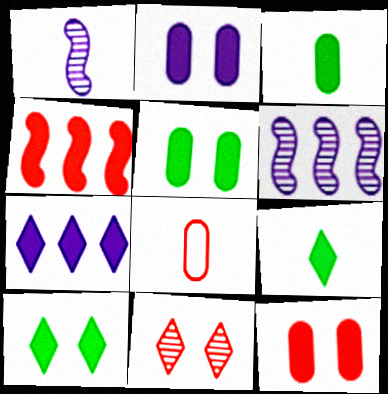[[1, 8, 9], 
[2, 4, 9], 
[2, 5, 12], 
[4, 8, 11], 
[6, 8, 10]]